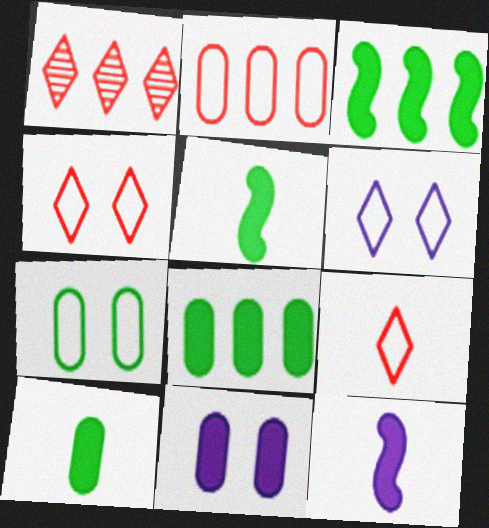[[1, 7, 12]]